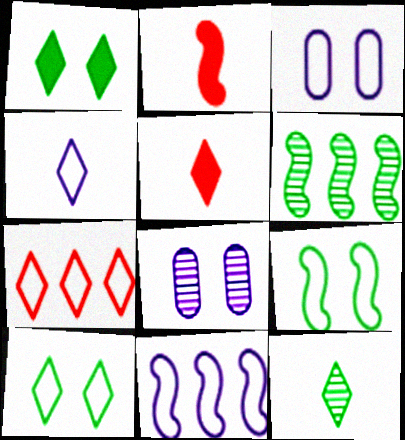[[3, 4, 11], 
[3, 5, 6], 
[4, 5, 12], 
[4, 7, 10]]